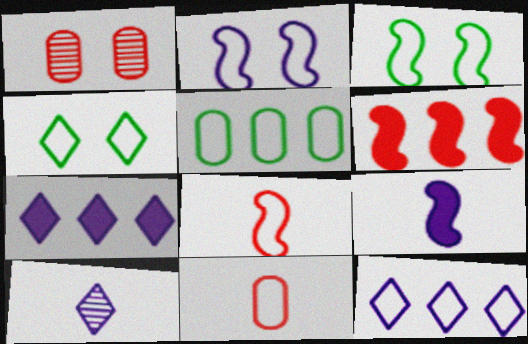[[3, 11, 12]]